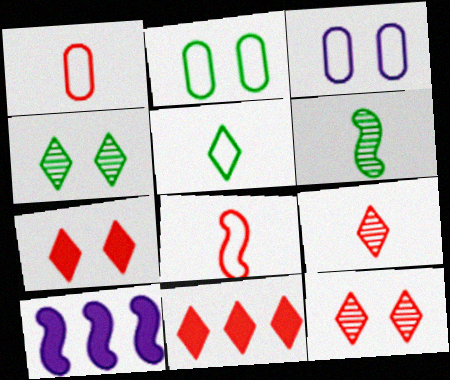[[1, 4, 10], 
[2, 9, 10], 
[3, 6, 11]]